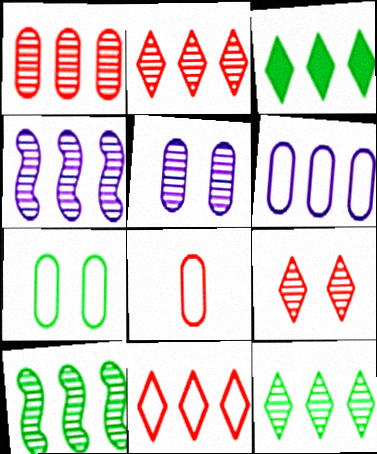[[1, 4, 12], 
[6, 7, 8]]